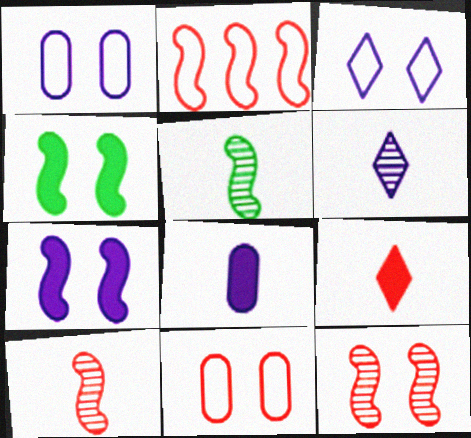[[2, 5, 7]]